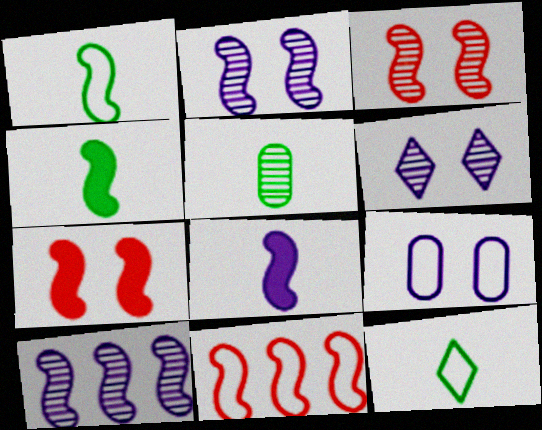[[1, 7, 10], 
[2, 4, 11], 
[4, 5, 12], 
[9, 11, 12]]